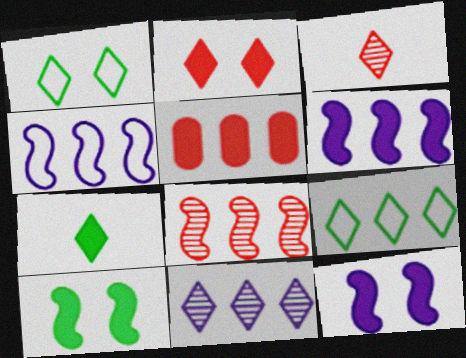[[5, 7, 12]]